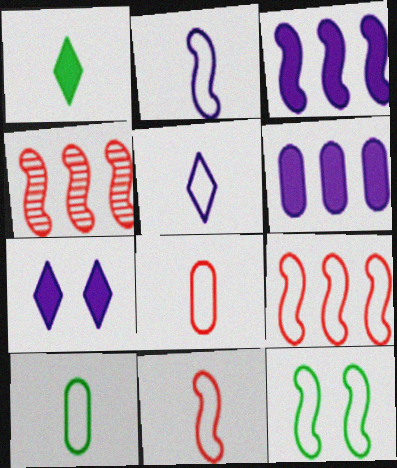[[2, 9, 12], 
[4, 7, 10], 
[5, 10, 11]]